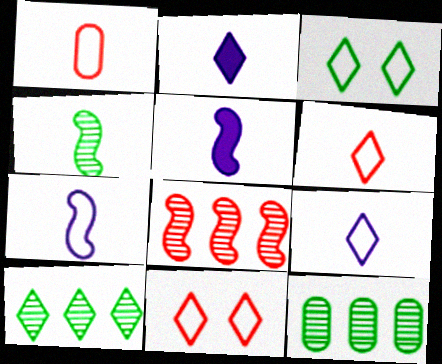[[1, 2, 4], 
[2, 10, 11], 
[5, 11, 12]]